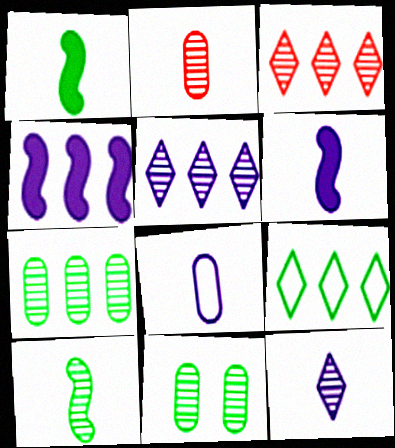[[1, 9, 11], 
[2, 10, 12], 
[6, 8, 12]]